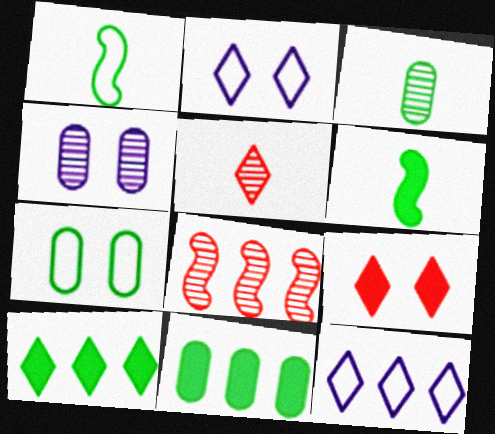[[2, 5, 10], 
[3, 7, 11], 
[8, 11, 12]]